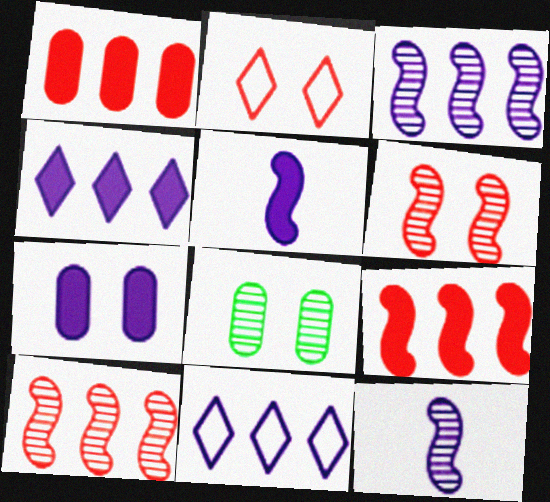[[4, 5, 7], 
[7, 11, 12]]